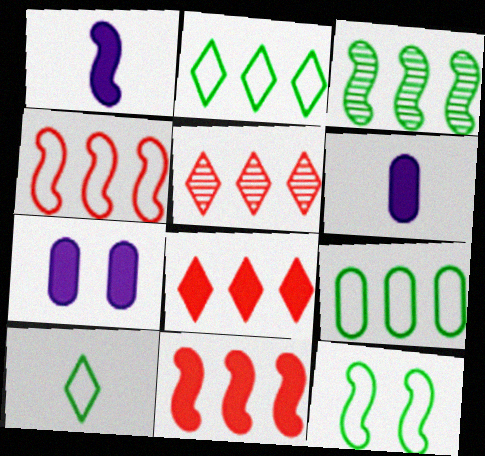[[5, 6, 12], 
[9, 10, 12]]